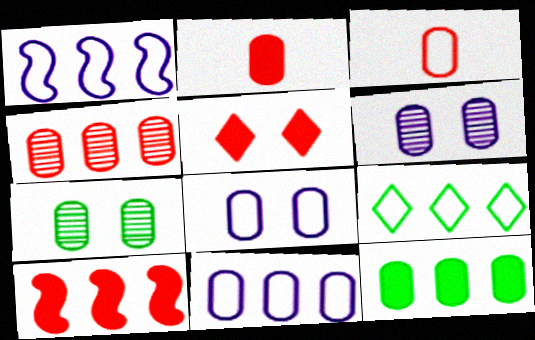[[2, 5, 10], 
[2, 7, 11], 
[3, 6, 12], 
[4, 11, 12]]